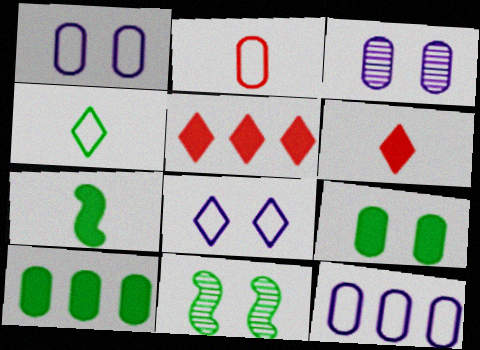[[2, 3, 10], 
[4, 10, 11], 
[6, 11, 12]]